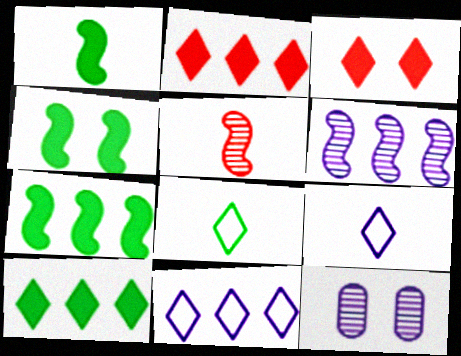[[1, 4, 7]]